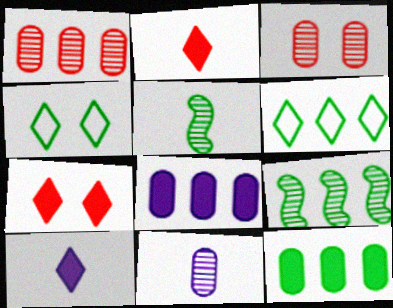[[4, 5, 12], 
[6, 9, 12]]